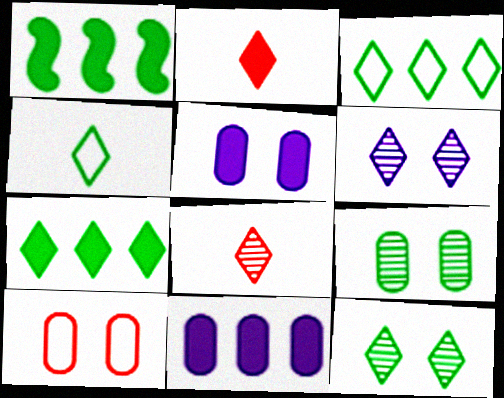[[1, 2, 5], 
[1, 4, 9], 
[2, 3, 6], 
[4, 7, 12], 
[5, 9, 10]]